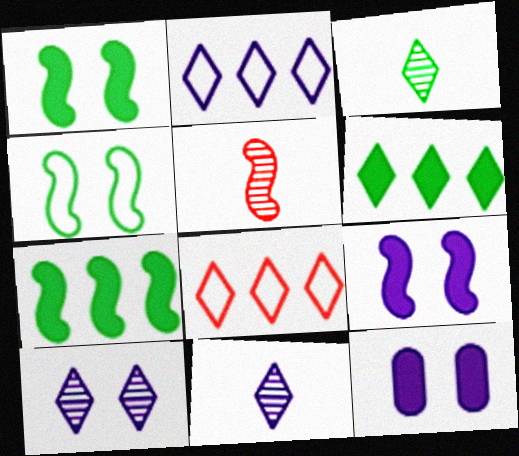[]